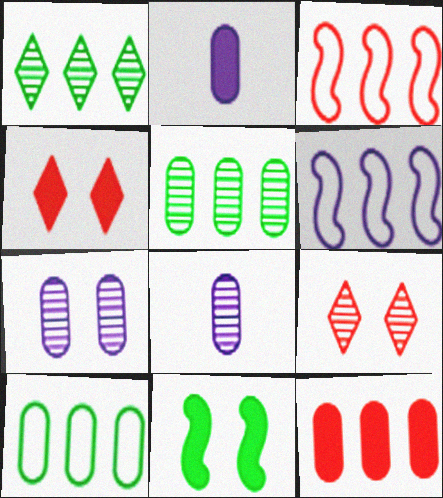[[1, 6, 12]]